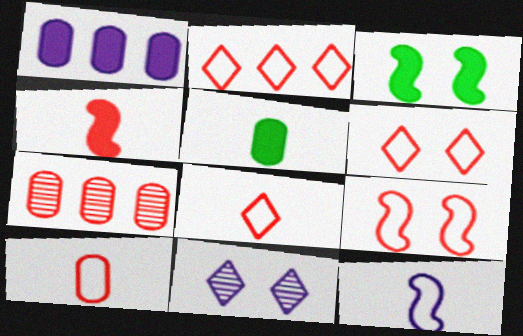[[1, 11, 12], 
[2, 6, 8], 
[2, 9, 10], 
[4, 6, 7]]